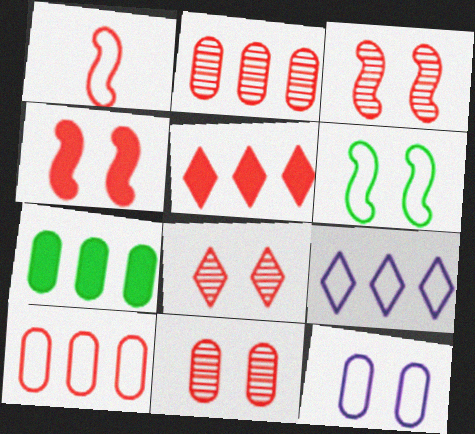[[1, 5, 11], 
[3, 8, 11]]